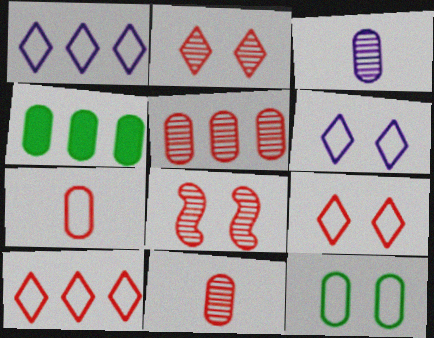[]